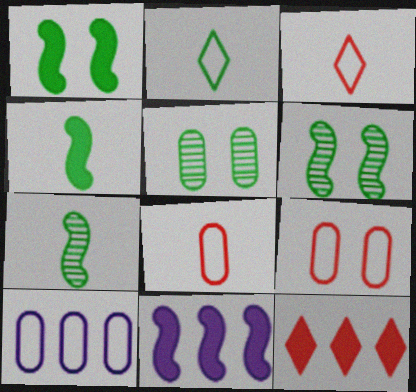[[3, 5, 11]]